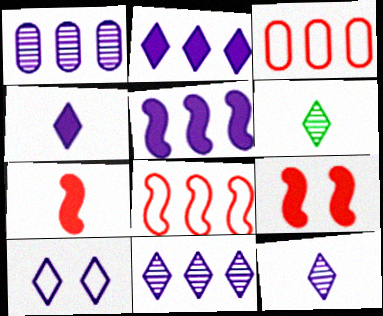[[2, 10, 12], 
[4, 10, 11]]